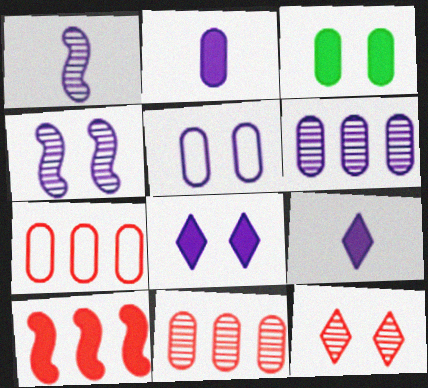[[2, 5, 6], 
[3, 9, 10], 
[4, 5, 8]]